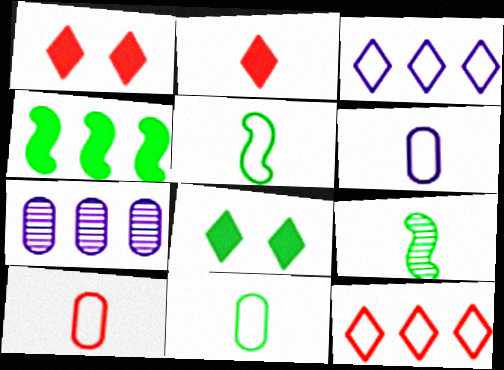[[1, 5, 7], 
[2, 6, 9], 
[4, 7, 12], 
[6, 10, 11]]